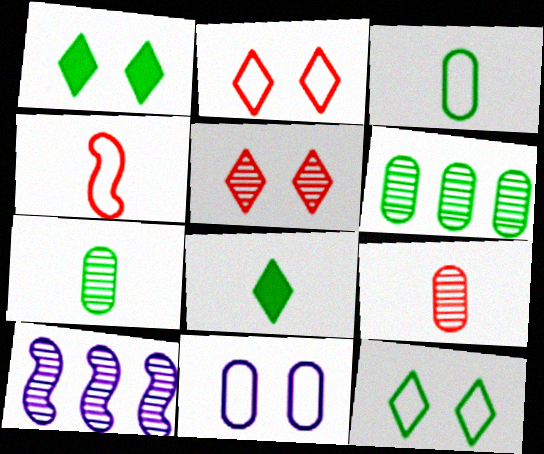[[5, 7, 10]]